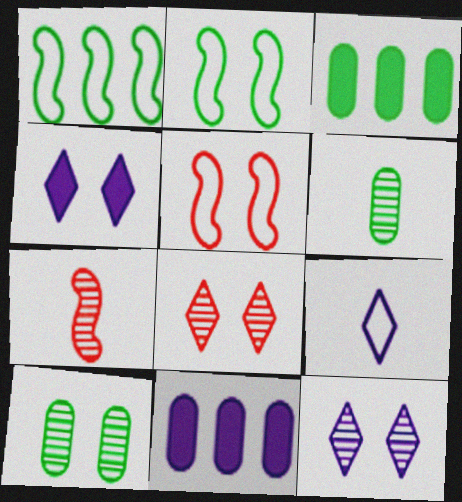[[4, 5, 10]]